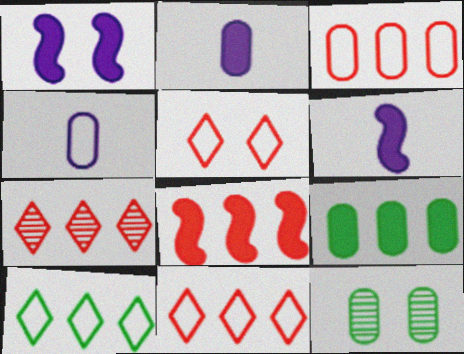[[1, 5, 12], 
[2, 3, 12], 
[3, 7, 8], 
[6, 11, 12]]